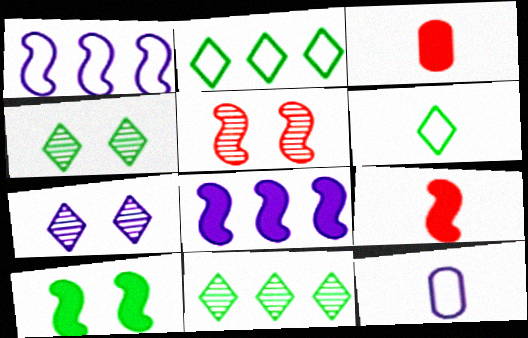[[1, 3, 4], 
[7, 8, 12], 
[8, 9, 10]]